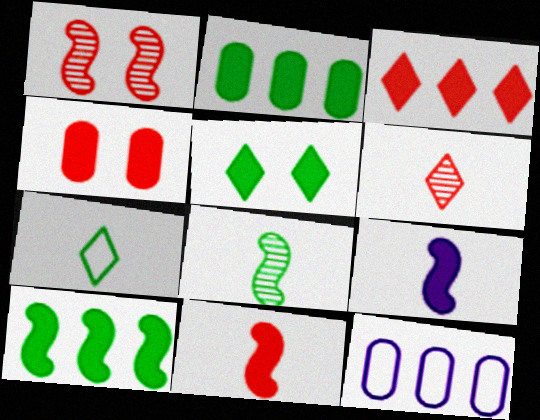[[3, 4, 11]]